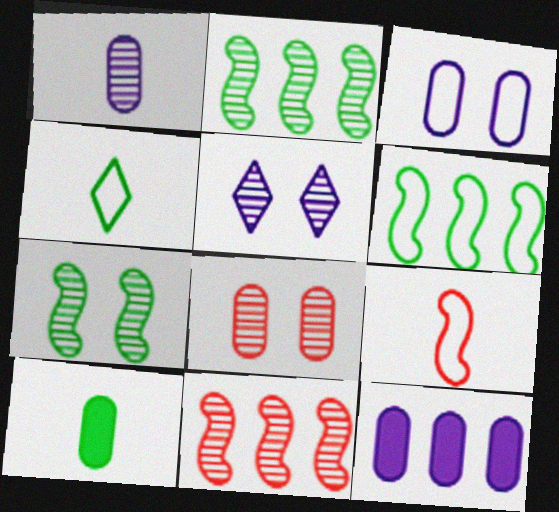[[1, 3, 12], 
[5, 7, 8]]